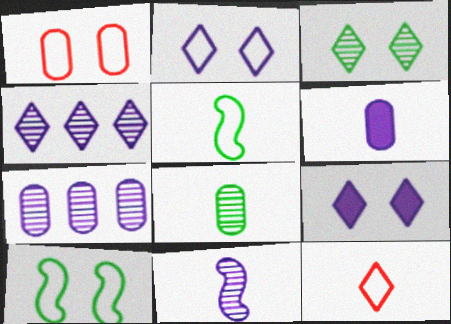[[1, 2, 10]]